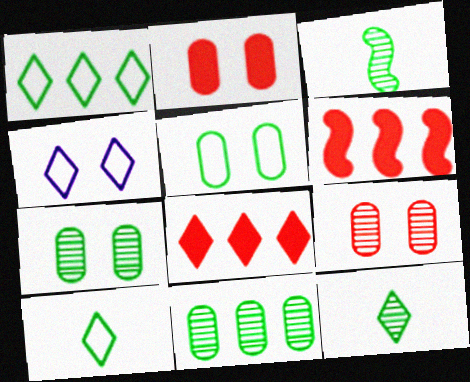[[4, 8, 12]]